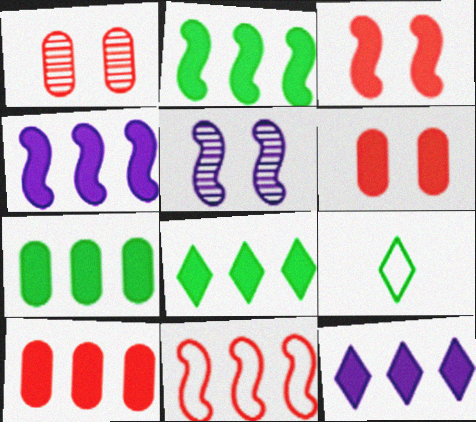[[1, 4, 9], 
[2, 7, 8], 
[2, 10, 12], 
[4, 8, 10], 
[5, 9, 10]]